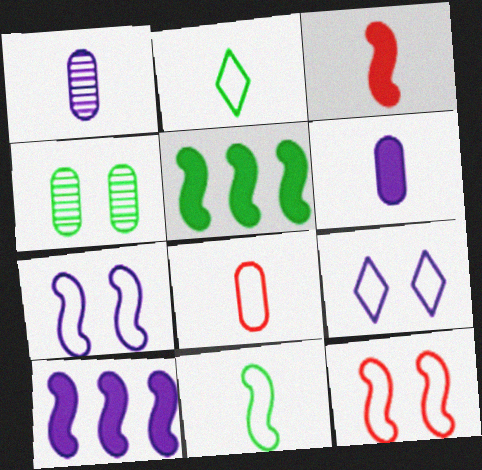[[1, 2, 3], 
[1, 9, 10], 
[2, 4, 5]]